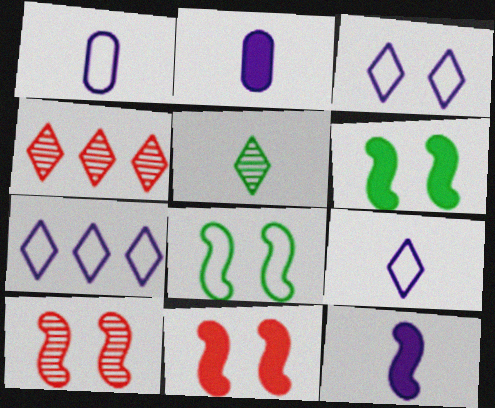[[1, 4, 6], 
[2, 4, 8], 
[3, 7, 9]]